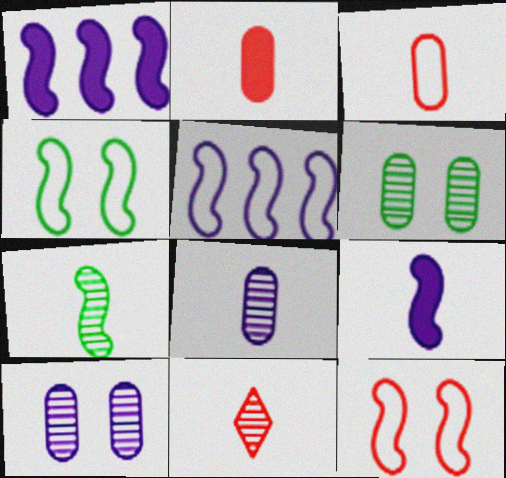[[1, 7, 12], 
[7, 8, 11]]